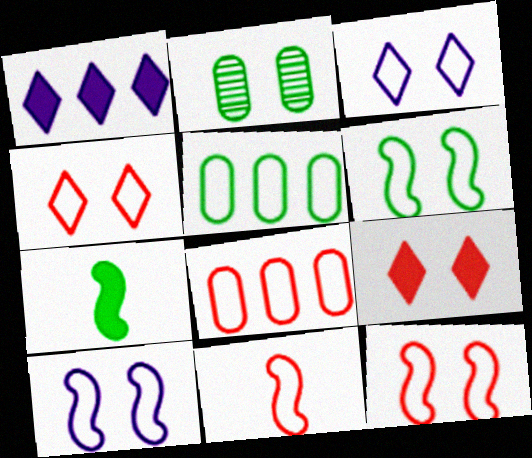[[1, 2, 11], 
[2, 9, 10], 
[3, 5, 11], 
[4, 8, 11], 
[6, 10, 12]]